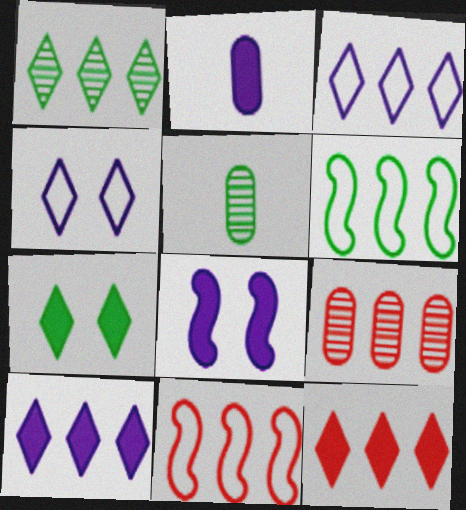[[1, 3, 12], 
[2, 8, 10], 
[5, 6, 7], 
[6, 9, 10], 
[9, 11, 12]]